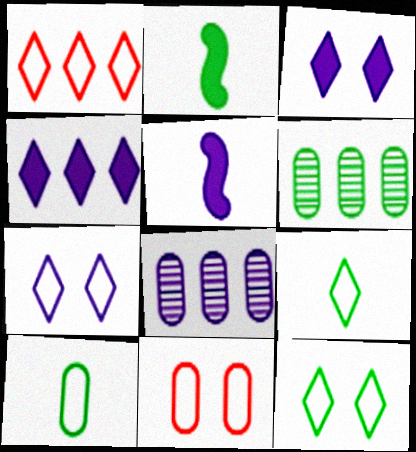[[1, 7, 9], 
[2, 6, 12], 
[5, 7, 8]]